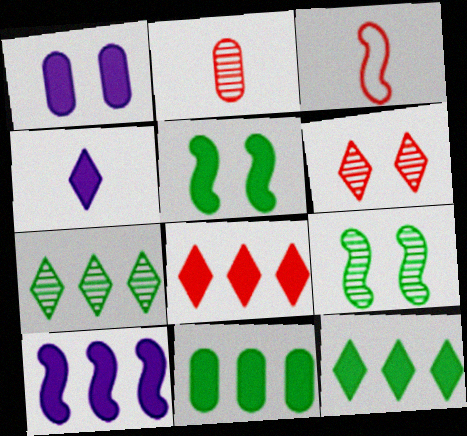[[1, 3, 7], 
[1, 4, 10], 
[3, 9, 10], 
[8, 10, 11]]